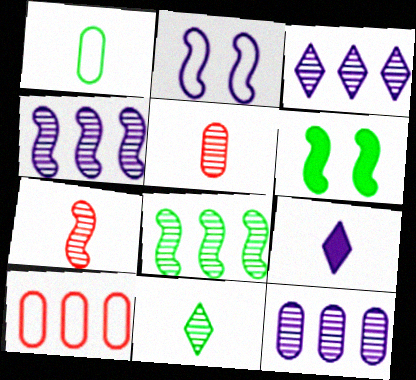[[1, 7, 9], 
[2, 9, 12], 
[3, 4, 12]]